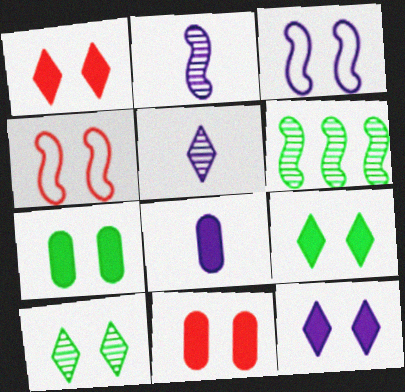[[1, 9, 12], 
[3, 10, 11]]